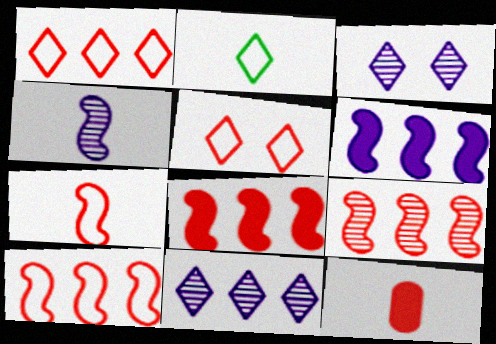[[2, 4, 12], 
[5, 9, 12], 
[8, 9, 10]]